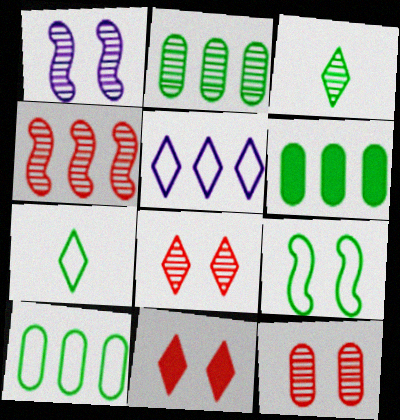[[2, 6, 10], 
[3, 5, 11], 
[3, 6, 9], 
[4, 5, 6], 
[7, 9, 10]]